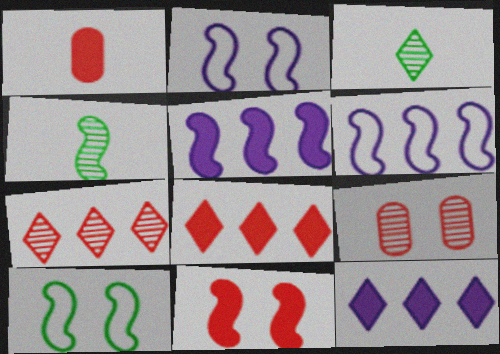[[1, 8, 11], 
[4, 6, 11]]